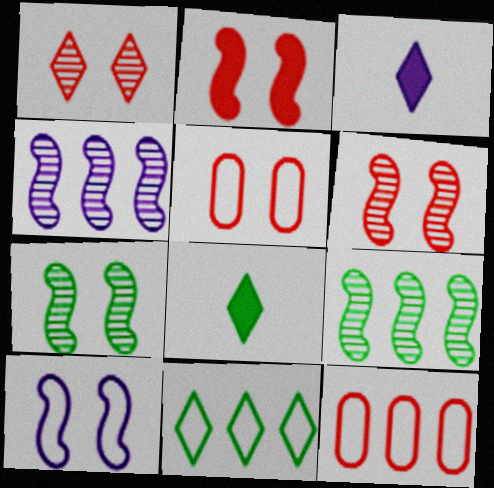[[1, 2, 5], 
[1, 3, 11], 
[2, 7, 10], 
[3, 5, 9], 
[3, 7, 12], 
[4, 5, 8]]